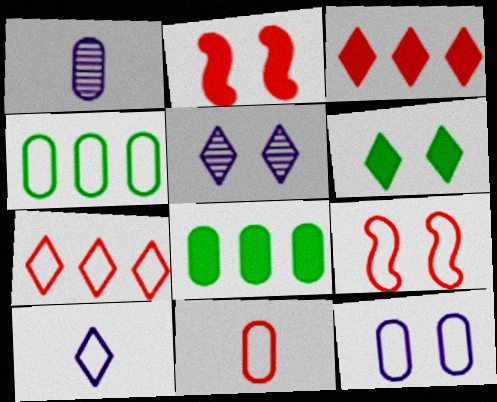[[4, 9, 10], 
[4, 11, 12], 
[7, 9, 11]]